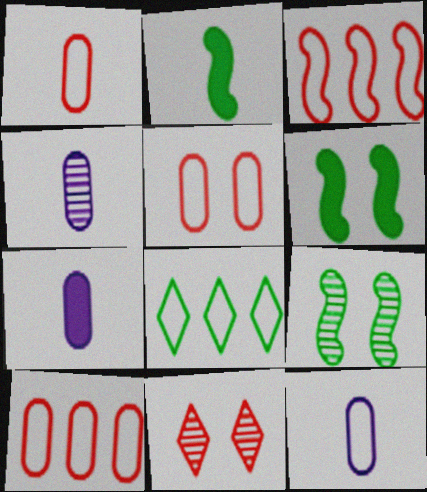[[1, 5, 10], 
[4, 7, 12]]